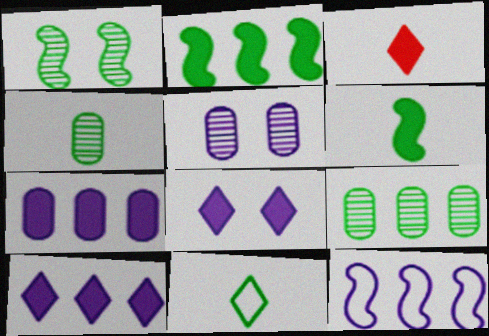[[4, 6, 11]]